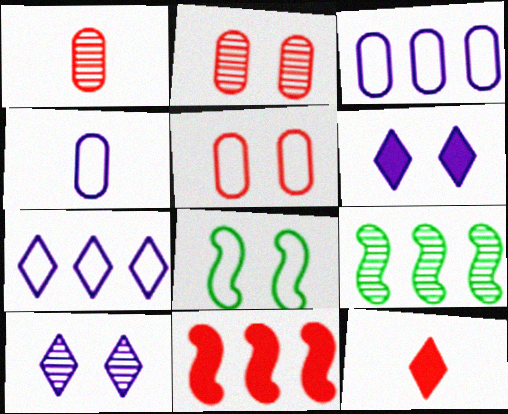[[1, 9, 10], 
[2, 6, 8]]